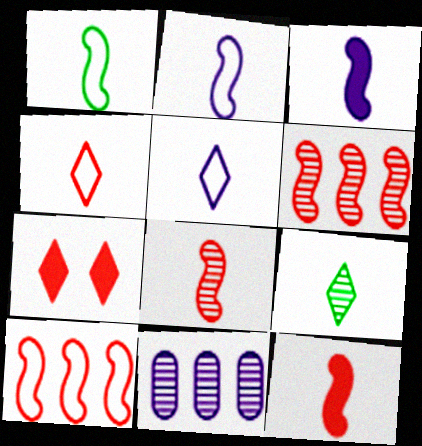[[1, 3, 8], 
[1, 7, 11]]